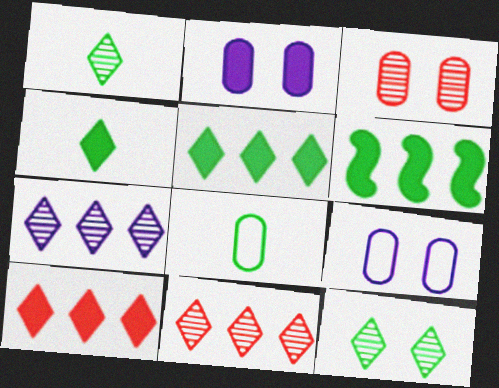[[6, 8, 12]]